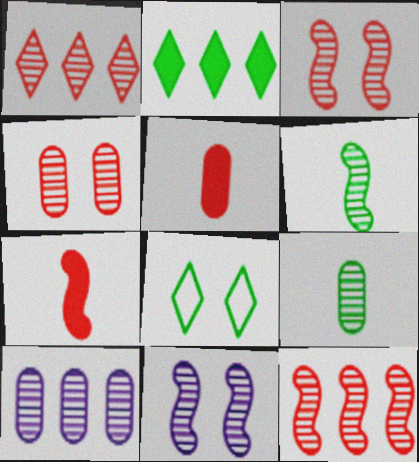[[1, 9, 11], 
[4, 9, 10], 
[6, 11, 12], 
[7, 8, 10]]